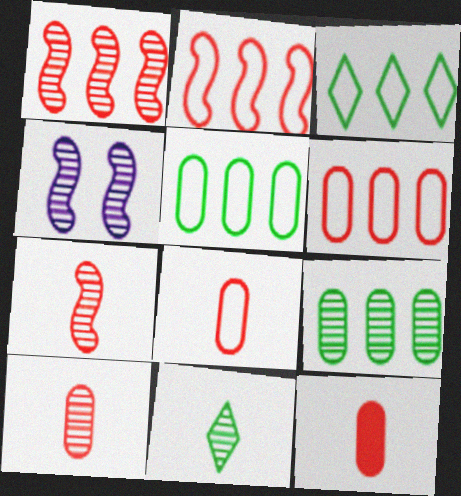[[3, 4, 12], 
[8, 10, 12]]